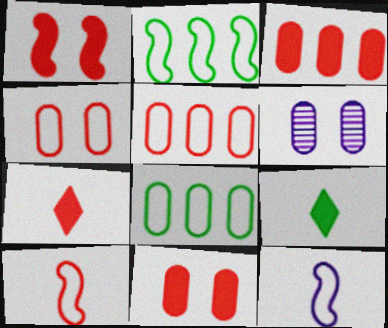[[1, 3, 7], 
[2, 6, 7]]